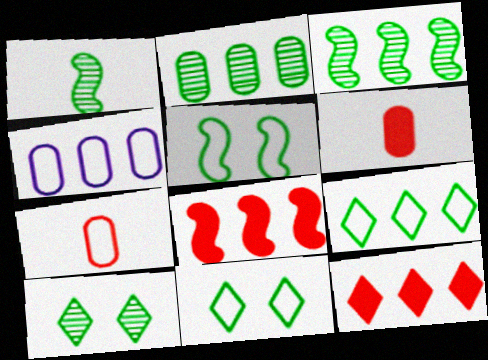[[1, 2, 10], 
[3, 4, 12]]